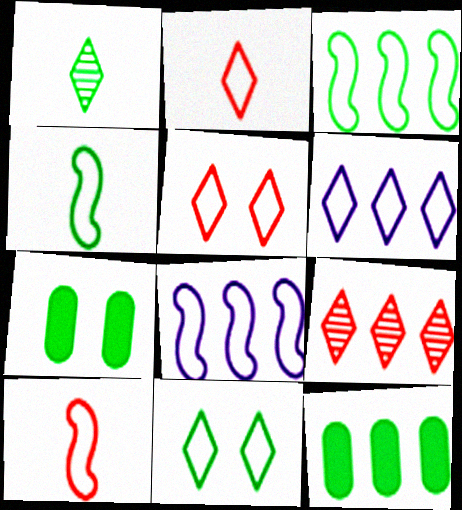[[1, 3, 7], 
[2, 6, 11], 
[8, 9, 12]]